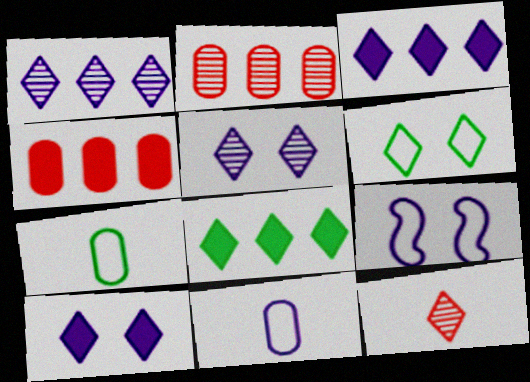[[3, 6, 12]]